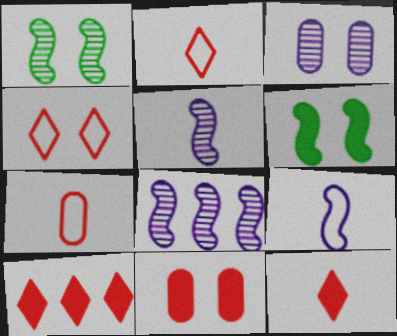[[3, 4, 6]]